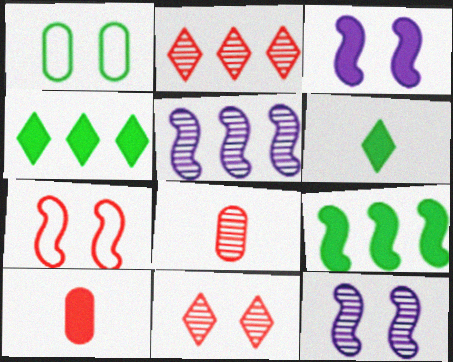[[1, 3, 11], 
[2, 7, 10], 
[3, 4, 10]]